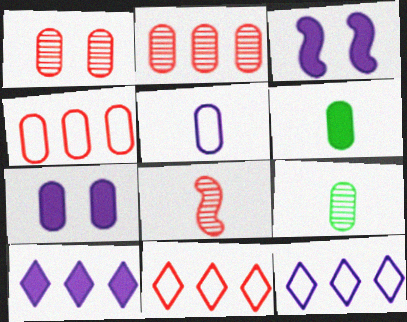[[3, 9, 11], 
[4, 7, 9]]